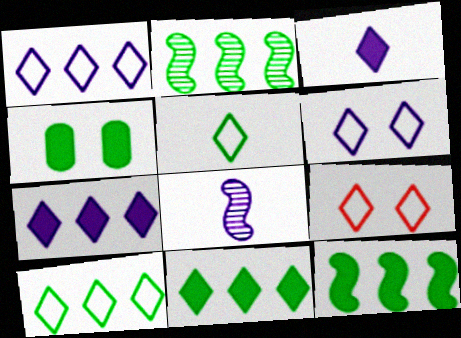[[1, 5, 9], 
[2, 4, 5]]